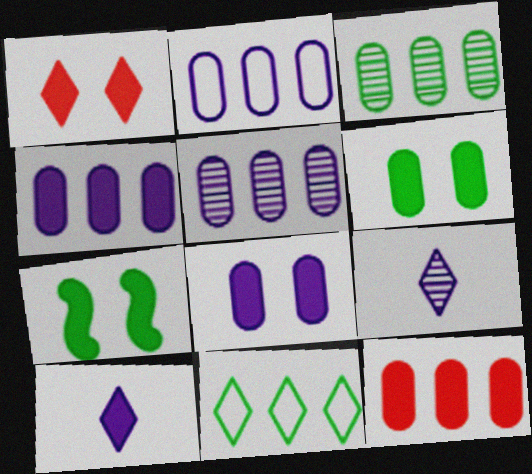[[1, 7, 8], 
[1, 9, 11], 
[2, 3, 12], 
[2, 4, 5], 
[7, 10, 12]]